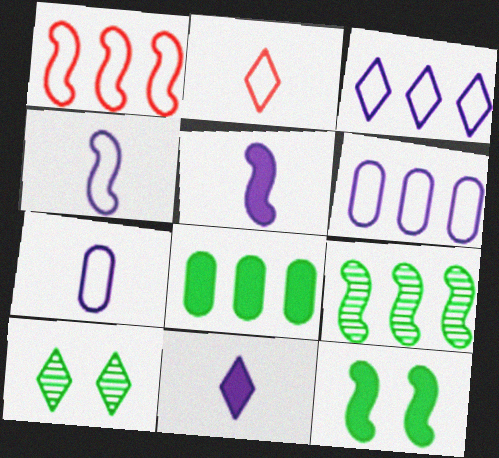[]